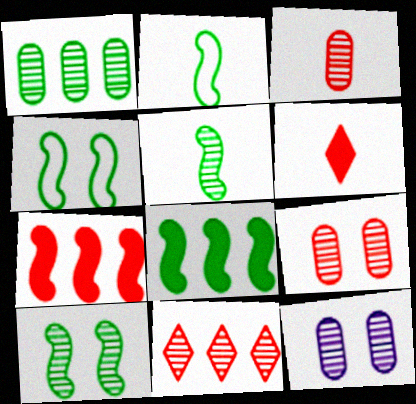[[1, 3, 12], 
[2, 8, 10], 
[4, 5, 8], 
[5, 11, 12]]